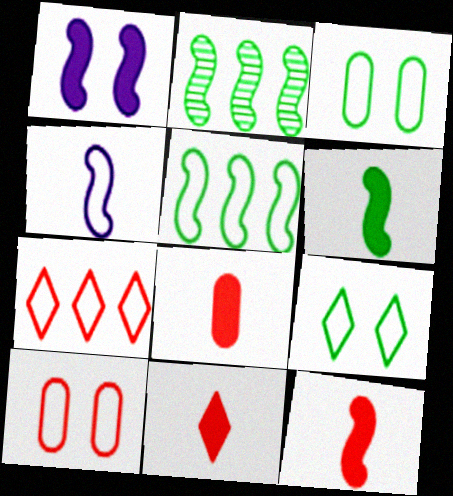[[3, 4, 7], 
[8, 11, 12]]